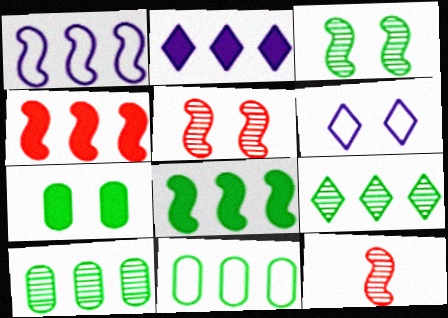[[5, 6, 7], 
[8, 9, 11]]